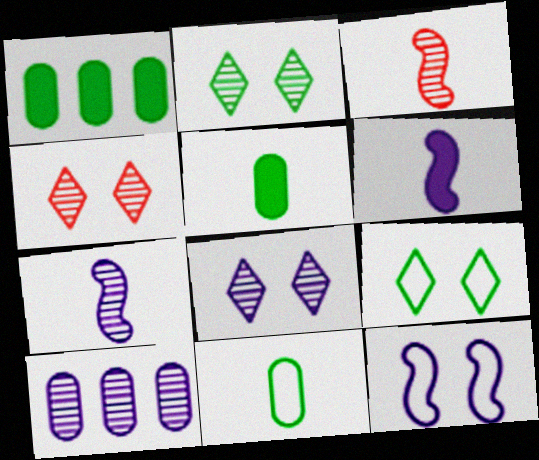[[2, 3, 10], 
[2, 4, 8], 
[7, 8, 10]]